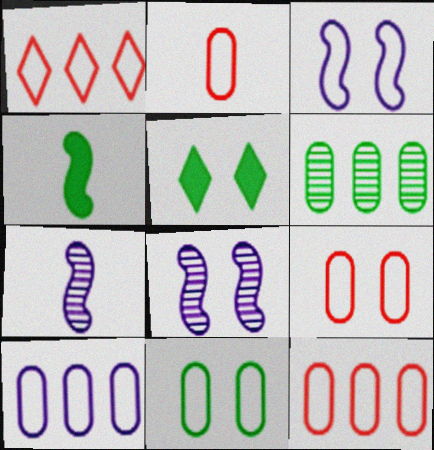[[2, 9, 12], 
[2, 10, 11], 
[5, 7, 12], 
[5, 8, 9]]